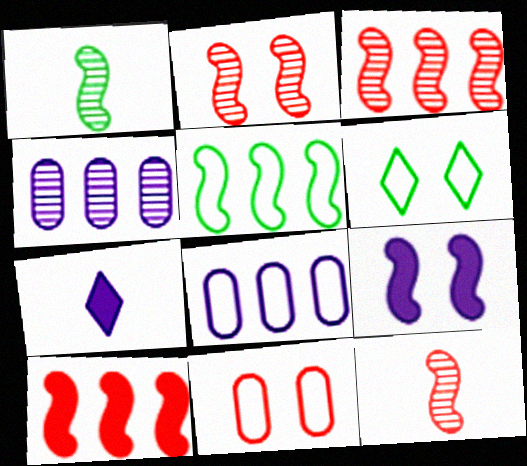[[2, 3, 12], 
[5, 9, 12]]